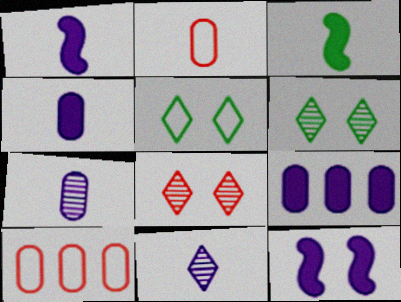[[1, 6, 10], 
[2, 3, 11]]